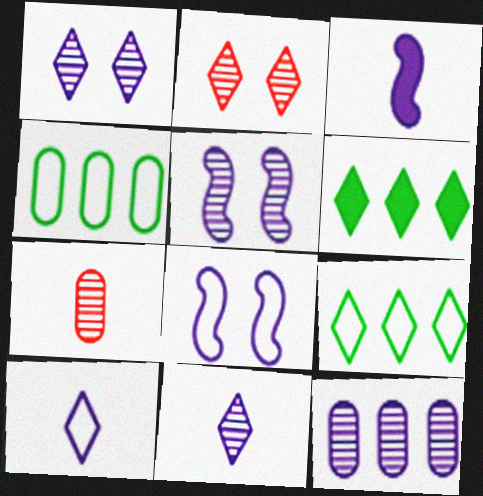[[2, 3, 4], 
[2, 6, 10], 
[5, 11, 12], 
[6, 7, 8]]